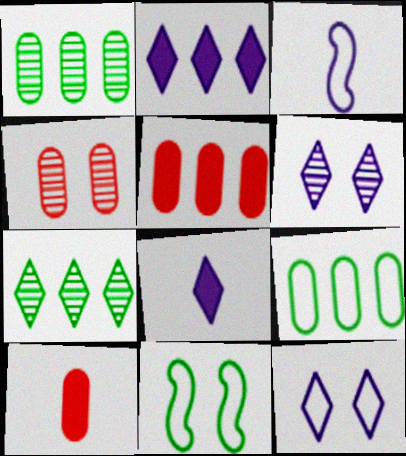[]